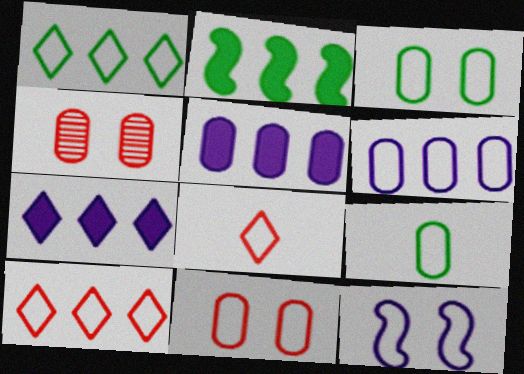[[4, 5, 9], 
[6, 9, 11], 
[9, 10, 12]]